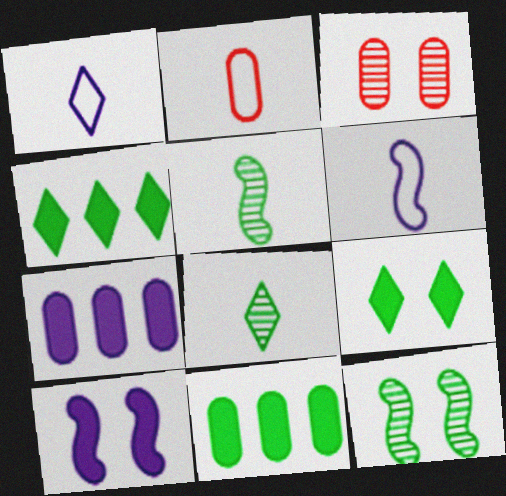[[3, 4, 6]]